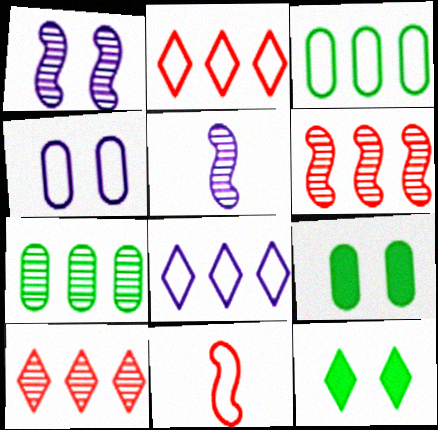[[2, 5, 9]]